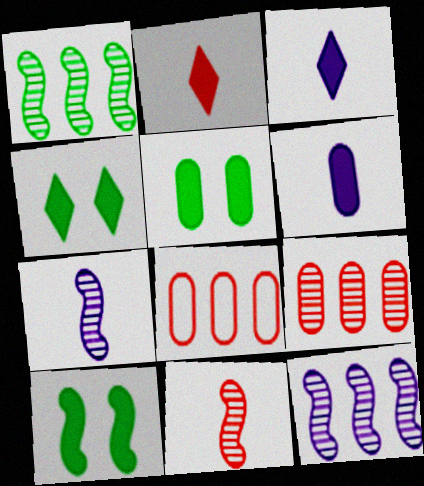[[4, 5, 10], 
[4, 7, 8]]